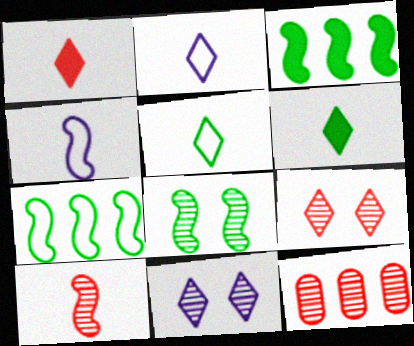[[9, 10, 12]]